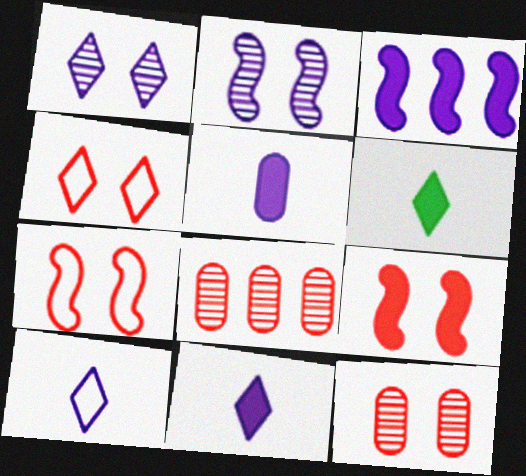[[4, 9, 12]]